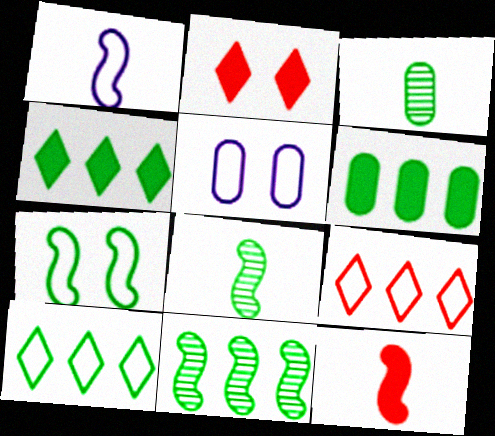[[1, 8, 12], 
[3, 4, 7], 
[6, 10, 11]]